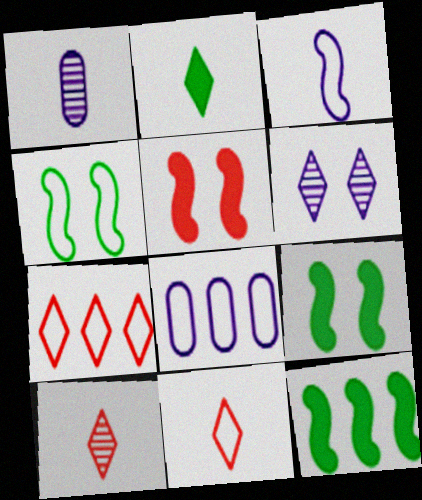[[1, 7, 9], 
[2, 6, 7], 
[4, 8, 11], 
[8, 9, 10]]